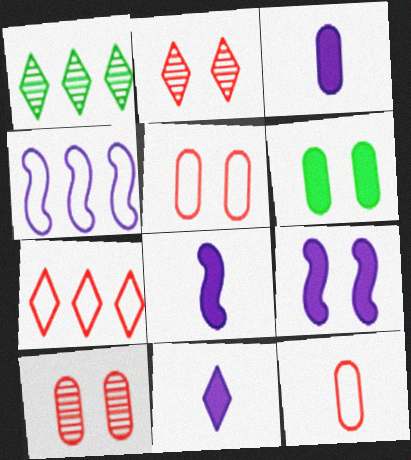[[1, 5, 8], 
[1, 9, 12], 
[3, 8, 11]]